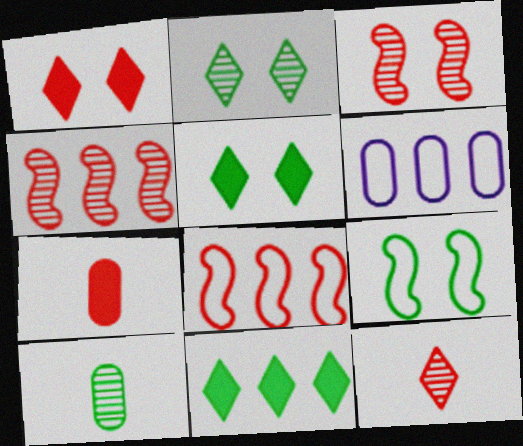[[4, 6, 11], 
[9, 10, 11]]